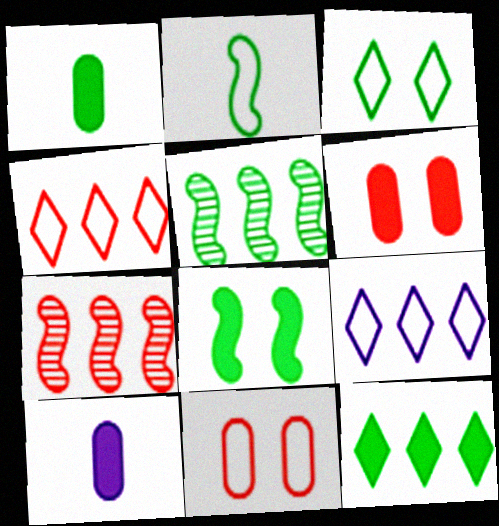[[1, 3, 5], 
[1, 8, 12], 
[2, 5, 8], 
[2, 9, 11], 
[3, 7, 10]]